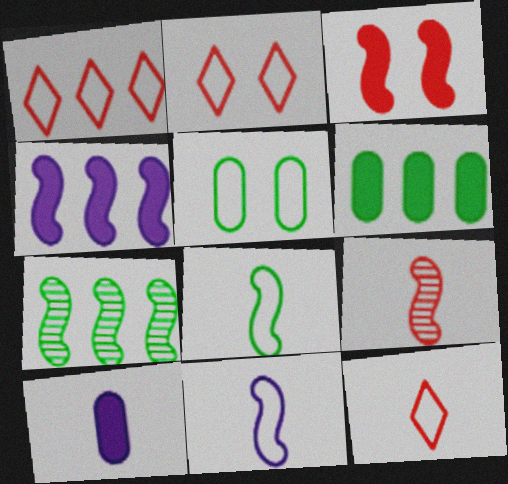[[1, 2, 12], 
[1, 5, 11], 
[2, 7, 10], 
[3, 7, 11]]